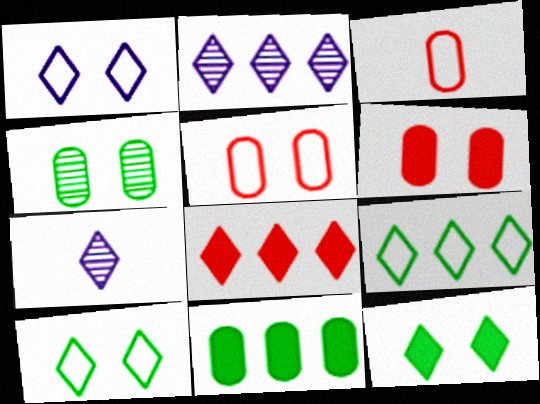[[2, 8, 9], 
[7, 8, 10]]